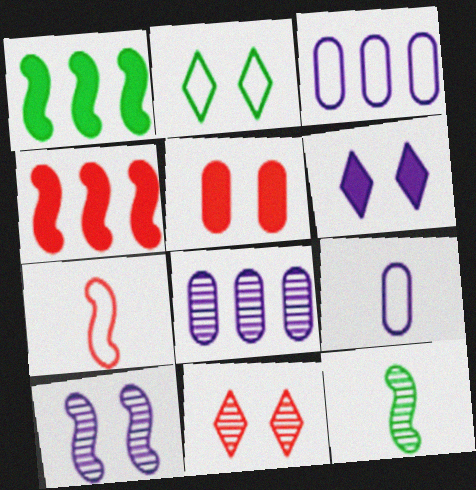[[1, 7, 10], 
[1, 9, 11], 
[2, 3, 7], 
[2, 5, 10], 
[2, 6, 11], 
[8, 11, 12]]